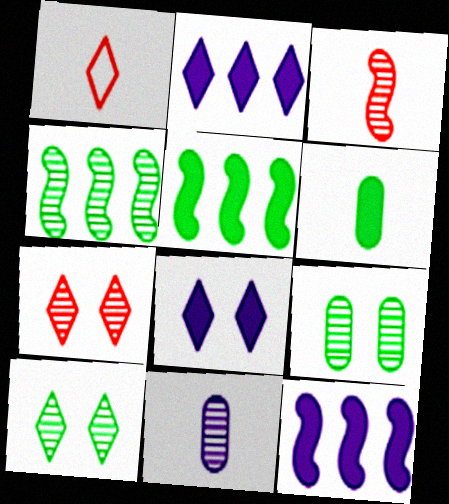[[1, 2, 10], 
[1, 9, 12], 
[4, 7, 11]]